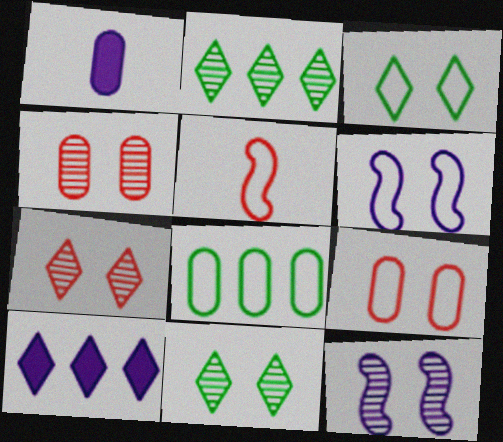[[1, 4, 8], 
[3, 6, 9], 
[4, 11, 12]]